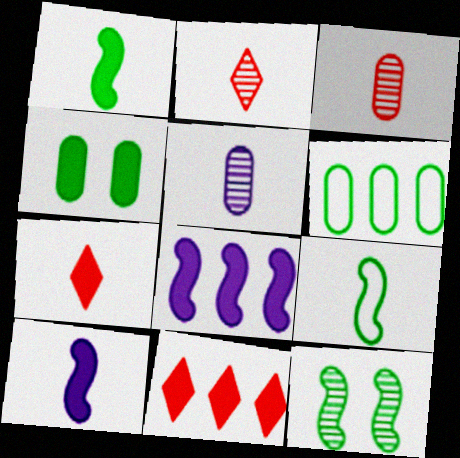[[4, 7, 8], 
[4, 10, 11], 
[5, 7, 9]]